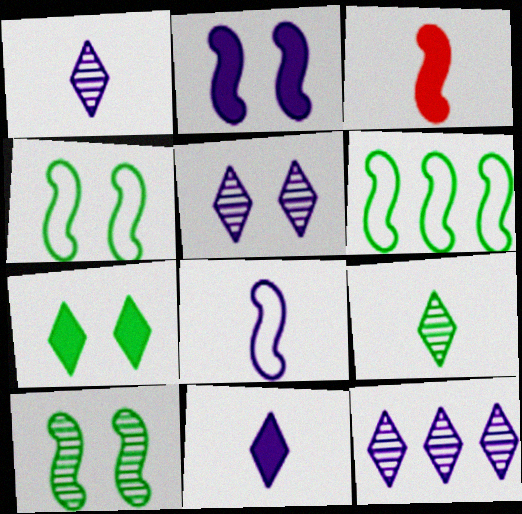[[1, 5, 12]]